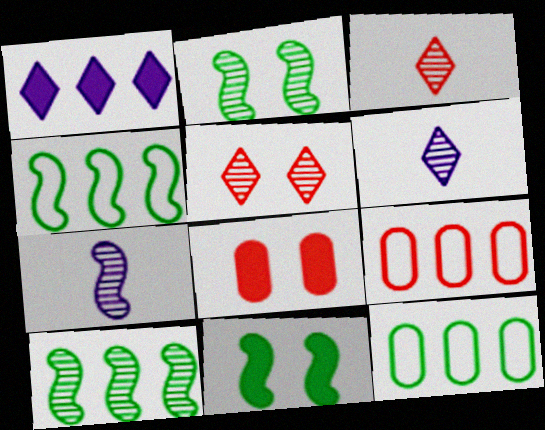[[1, 9, 10], 
[4, 6, 8], 
[6, 9, 11]]